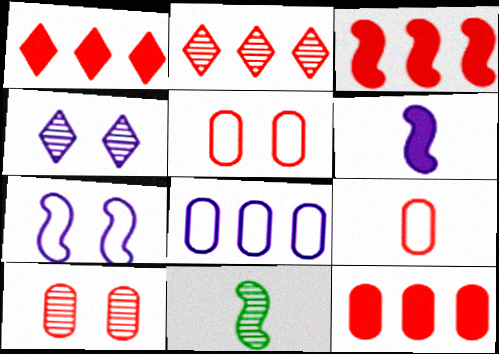[[1, 3, 12], 
[3, 7, 11], 
[4, 6, 8], 
[9, 10, 12]]